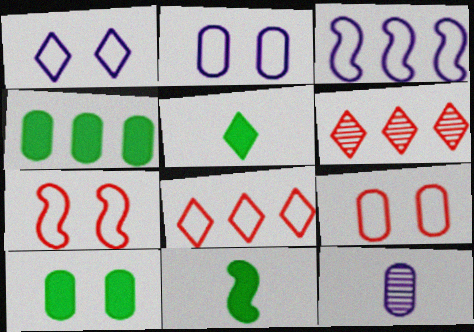[[1, 5, 6], 
[2, 6, 11], 
[3, 4, 6], 
[4, 9, 12]]